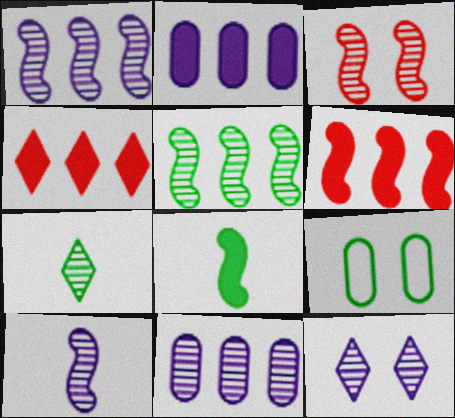[[3, 5, 10], 
[3, 7, 11], 
[4, 9, 10], 
[10, 11, 12]]